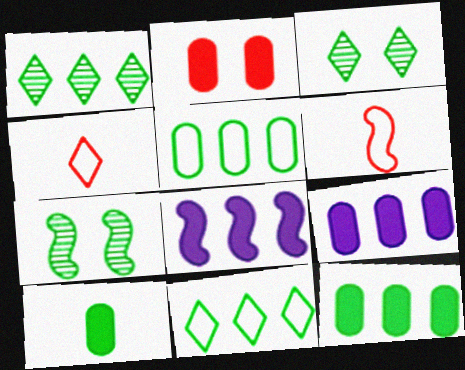[[2, 9, 10], 
[3, 6, 9], 
[4, 7, 9], 
[6, 7, 8], 
[7, 10, 11]]